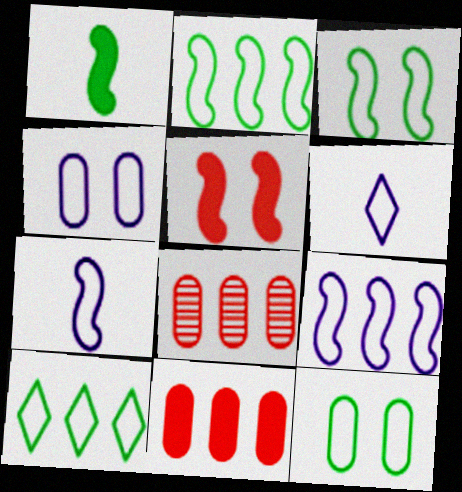[[4, 6, 9]]